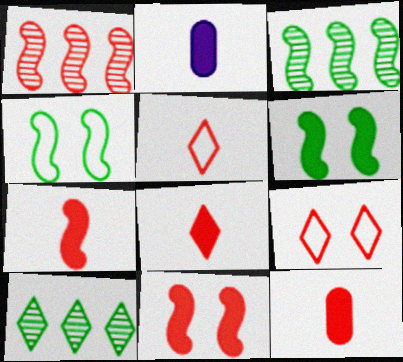[[1, 9, 12], 
[2, 3, 9], 
[7, 8, 12]]